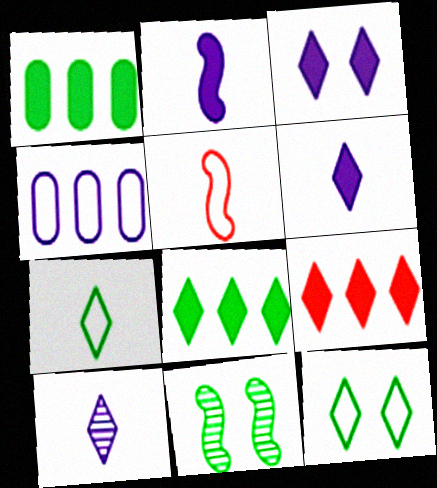[[1, 7, 11], 
[4, 5, 12], 
[9, 10, 12]]